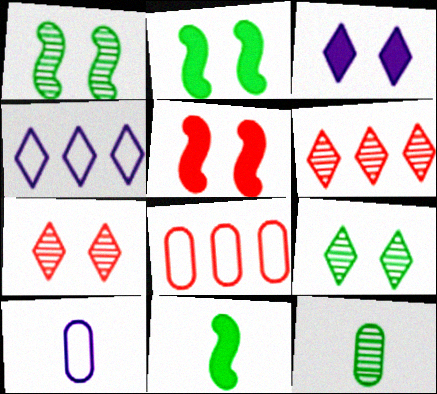[[2, 6, 10], 
[4, 5, 12]]